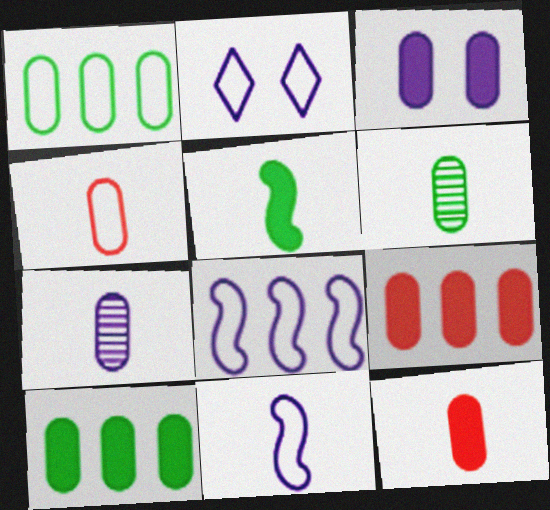[[3, 10, 12]]